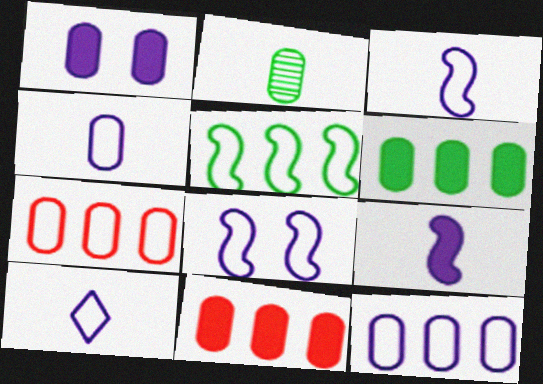[[1, 2, 7], 
[3, 4, 10], 
[8, 10, 12]]